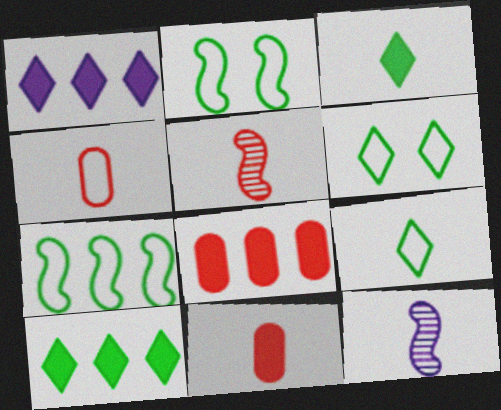[[3, 4, 12], 
[6, 8, 12], 
[9, 11, 12]]